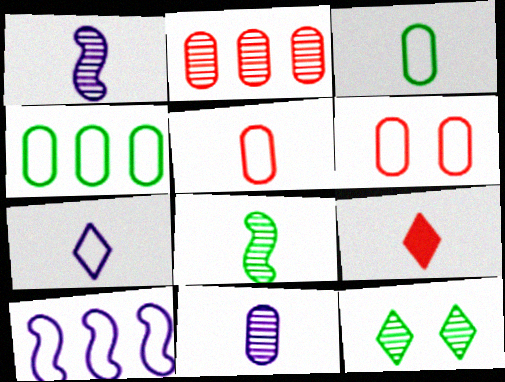[[1, 2, 12], 
[1, 3, 9]]